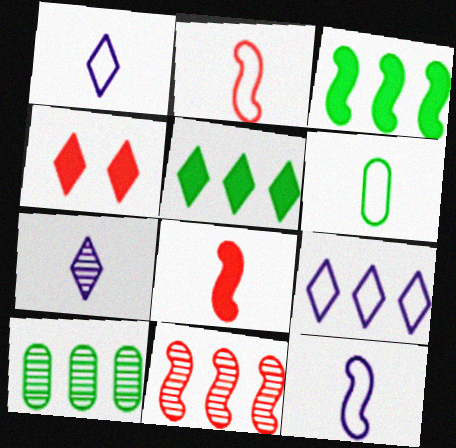[[1, 2, 6], 
[4, 10, 12], 
[6, 7, 8]]